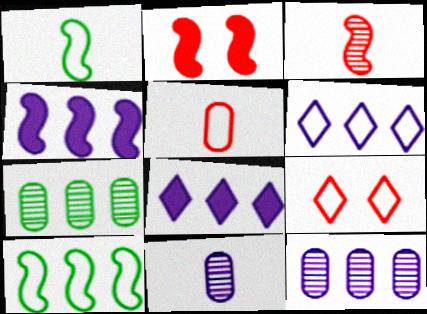[[4, 6, 12]]